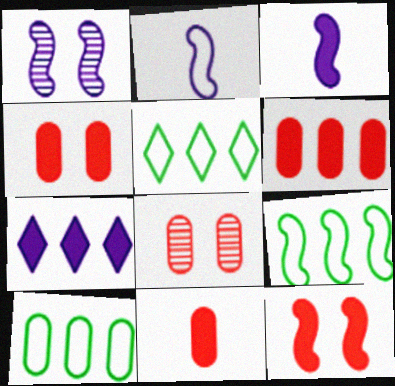[[1, 5, 11], 
[3, 5, 8], 
[4, 6, 11], 
[5, 9, 10]]